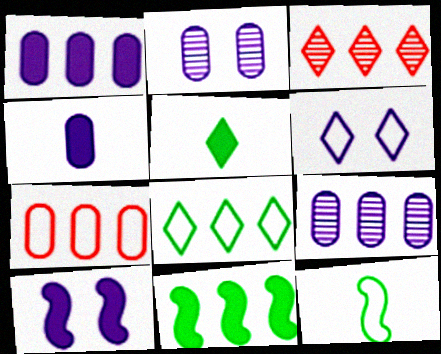[[2, 6, 10], 
[3, 5, 6], 
[6, 7, 12]]